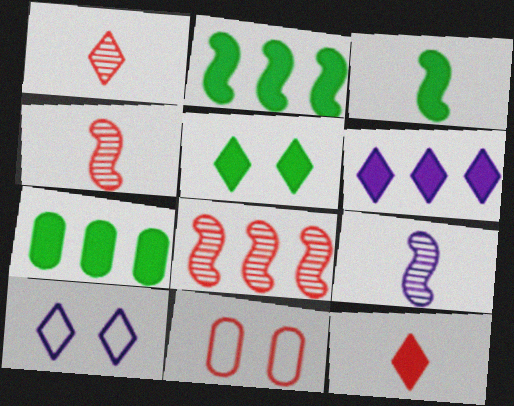[[3, 5, 7], 
[4, 7, 10], 
[5, 6, 12], 
[8, 11, 12]]